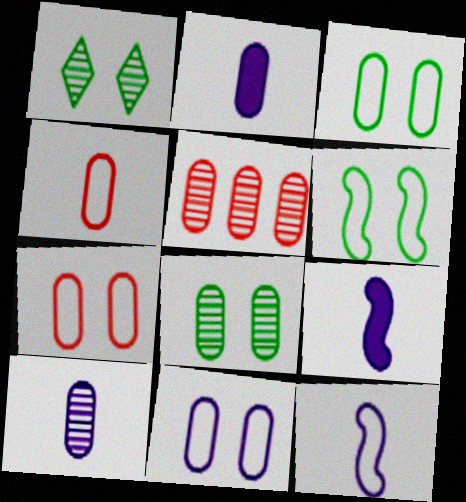[[2, 3, 5], 
[3, 7, 11], 
[5, 8, 10]]